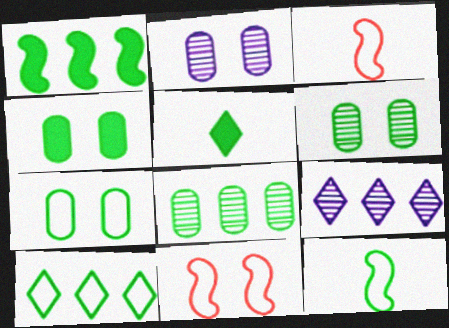[[1, 4, 5], 
[1, 8, 10], 
[3, 4, 9], 
[4, 6, 7], 
[7, 10, 12]]